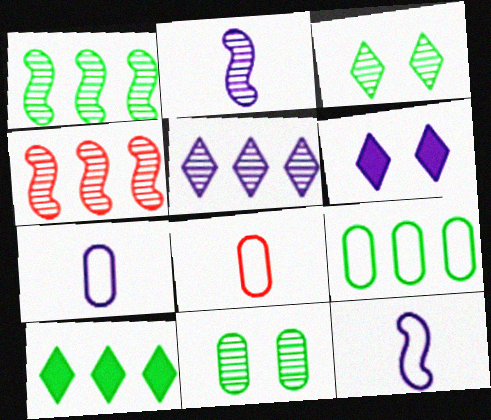[[1, 6, 8], 
[1, 9, 10]]